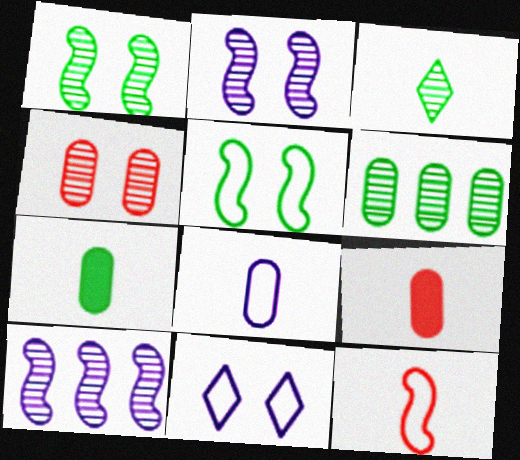[[1, 3, 6], 
[3, 4, 10]]